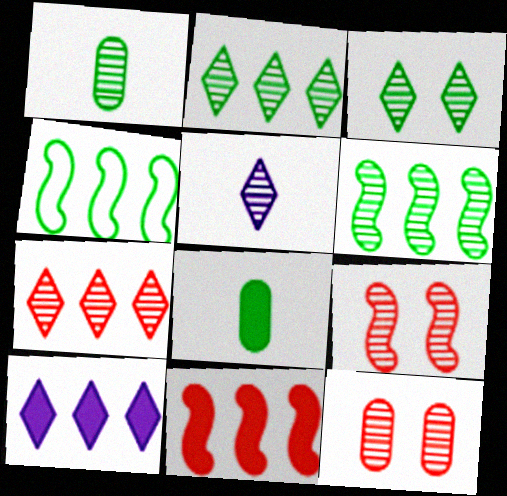[[1, 3, 6], 
[3, 4, 8], 
[3, 5, 7], 
[5, 6, 12]]